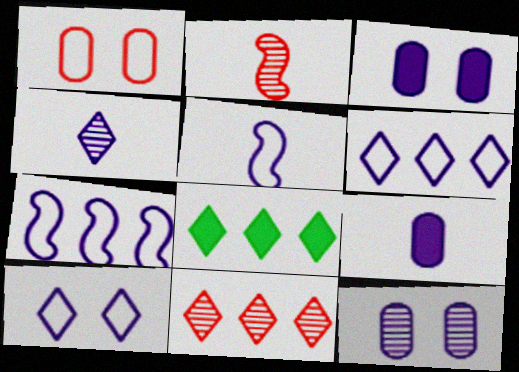[[3, 4, 7], 
[4, 5, 9], 
[6, 8, 11]]